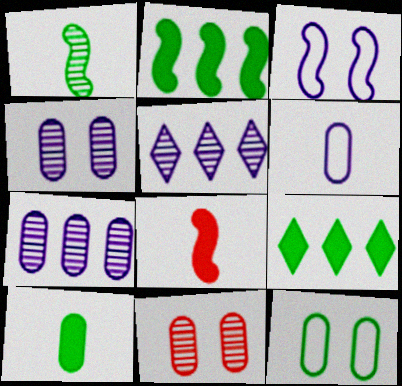[[1, 5, 11], 
[1, 9, 12], 
[5, 8, 12]]